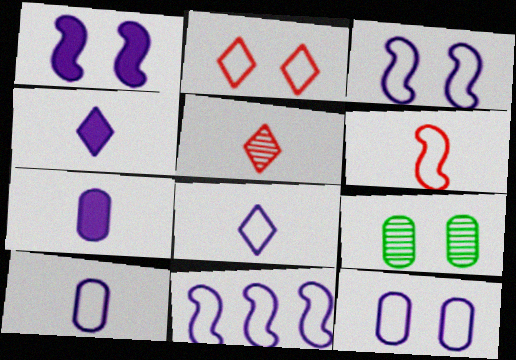[[1, 2, 9], 
[8, 11, 12]]